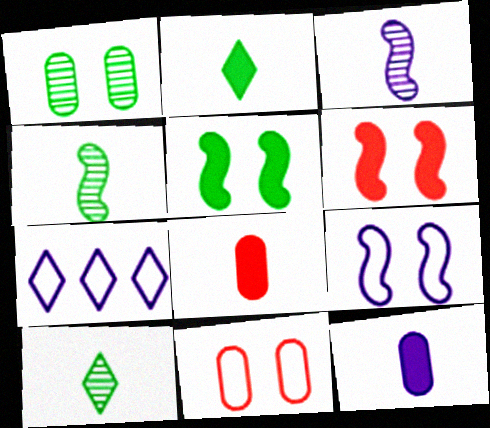[]